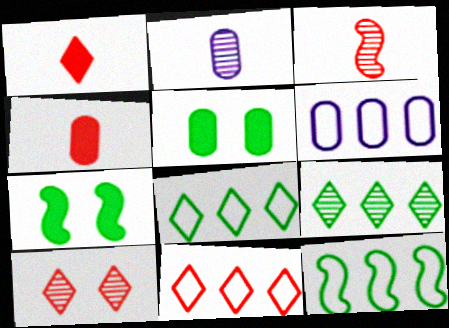[[1, 10, 11], 
[2, 7, 11], 
[6, 11, 12]]